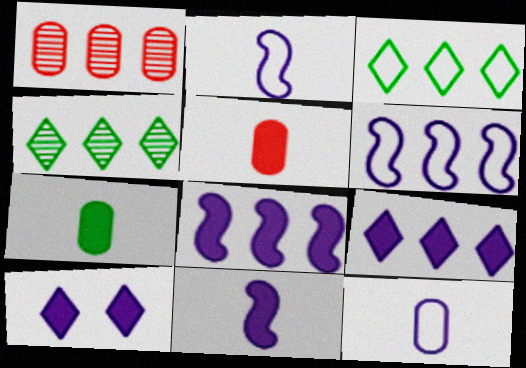[[1, 3, 8]]